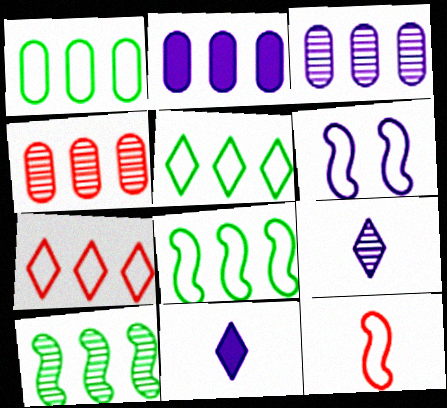[[1, 2, 4], 
[1, 5, 8], 
[2, 6, 9], 
[2, 7, 10], 
[3, 6, 11], 
[6, 8, 12]]